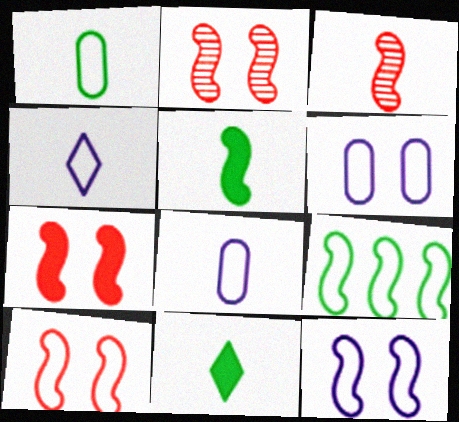[[2, 7, 10], 
[3, 8, 11]]